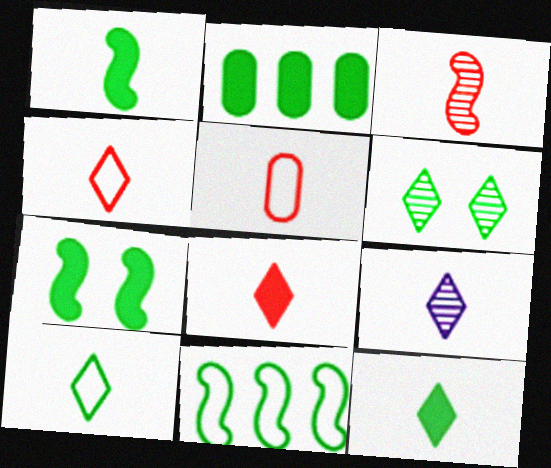[[1, 5, 9], 
[2, 7, 12], 
[3, 5, 8], 
[4, 9, 12], 
[8, 9, 10]]